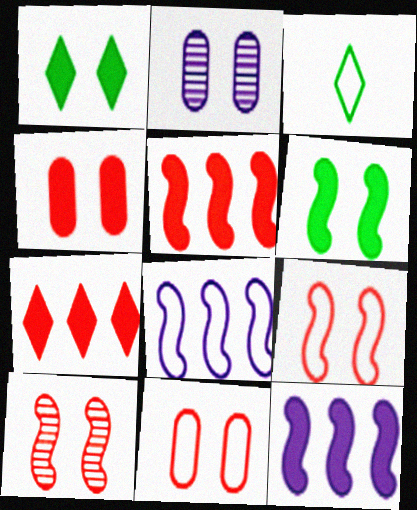[[1, 2, 9], 
[2, 3, 5], 
[3, 8, 11]]